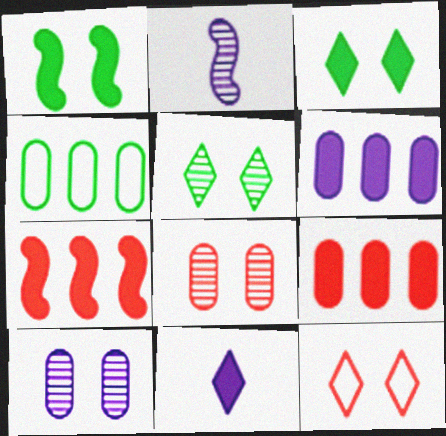[[1, 9, 11], 
[1, 10, 12]]